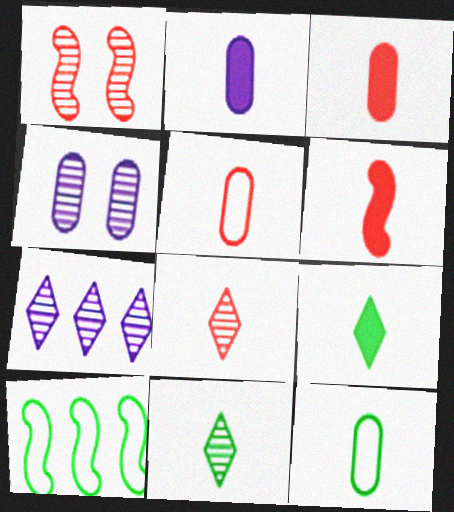[[2, 6, 9], 
[5, 6, 8]]